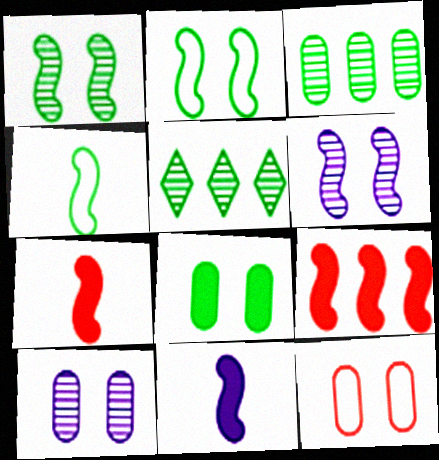[[4, 5, 8], 
[4, 6, 9], 
[5, 11, 12], 
[8, 10, 12]]